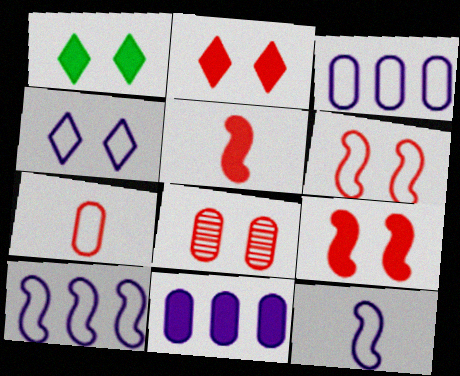[[1, 5, 11], 
[2, 6, 8], 
[3, 4, 12]]